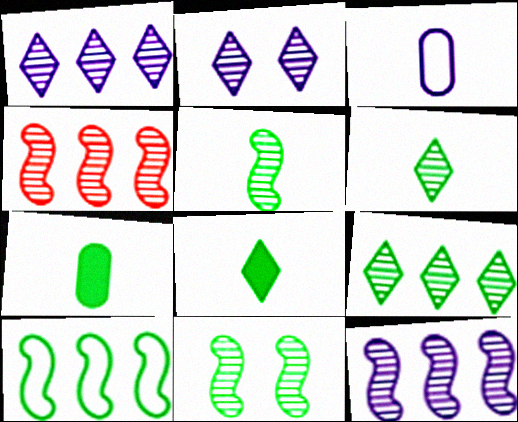[]